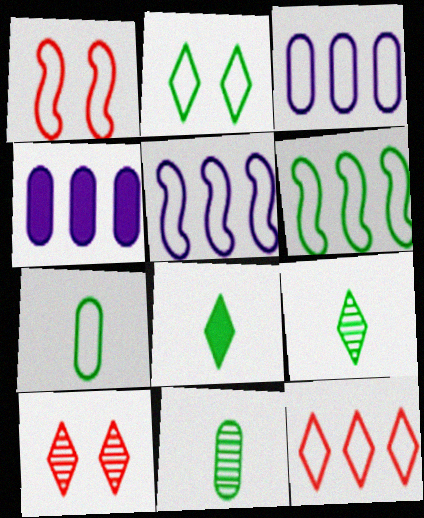[[1, 4, 9], 
[2, 6, 7], 
[3, 6, 12]]